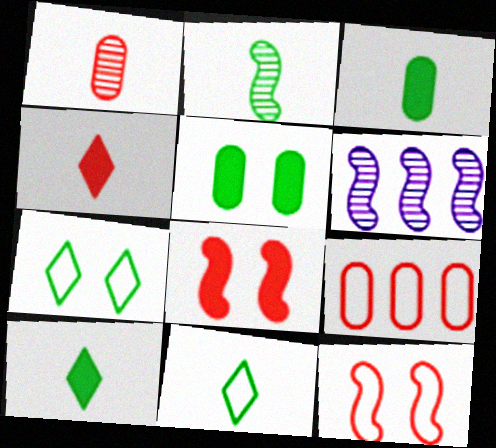[[2, 3, 11]]